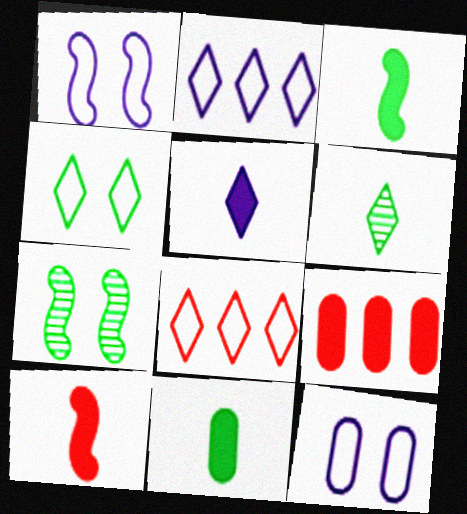[[1, 6, 9], 
[5, 10, 11]]